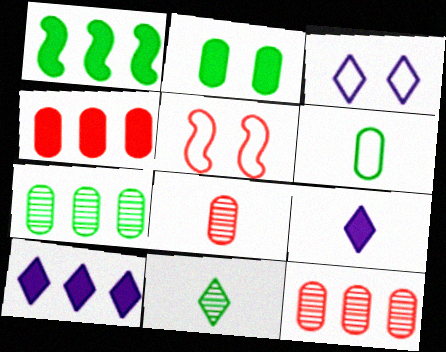[[1, 3, 8], 
[1, 4, 10], 
[2, 6, 7], 
[5, 7, 9]]